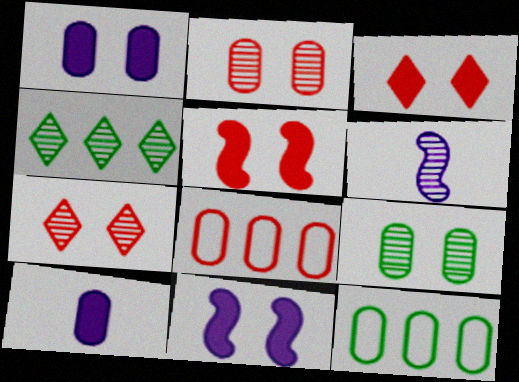[[2, 4, 6], 
[2, 10, 12], 
[3, 6, 12], 
[8, 9, 10]]